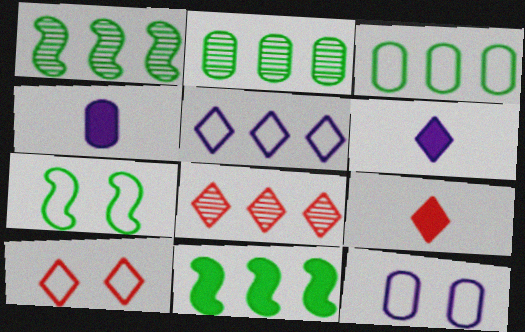[[1, 4, 10], 
[1, 9, 12], 
[4, 7, 8], 
[7, 10, 12], 
[8, 9, 10]]